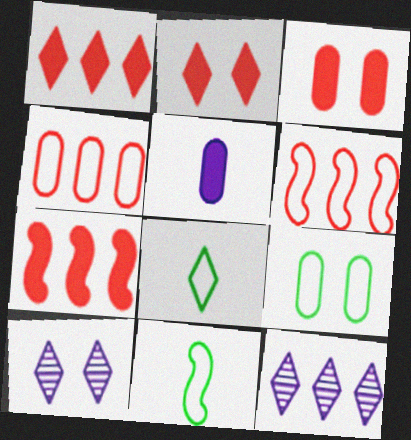[[1, 8, 10], 
[2, 8, 12], 
[3, 11, 12]]